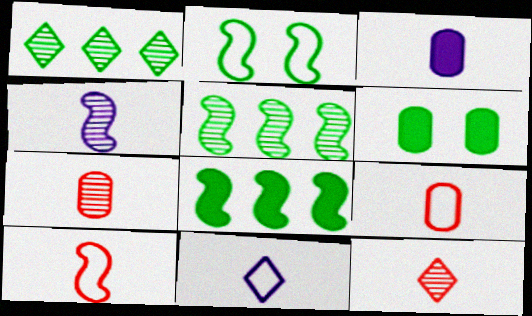[[3, 4, 11]]